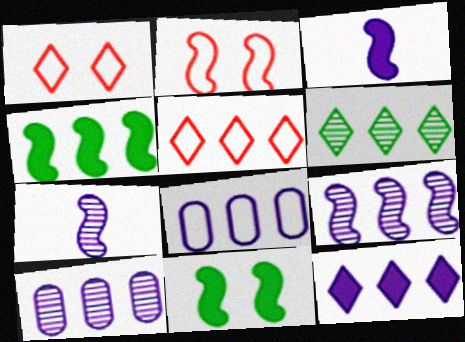[[2, 4, 7], 
[4, 5, 10], 
[5, 6, 12], 
[8, 9, 12]]